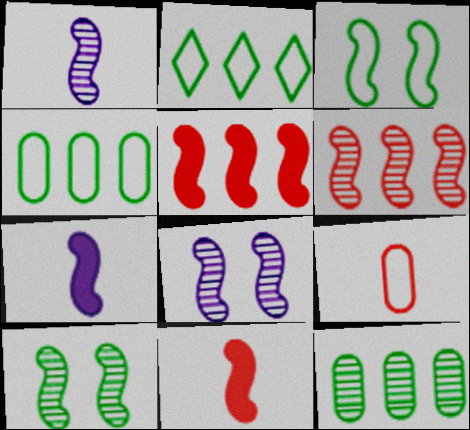[[1, 3, 5], 
[1, 6, 10], 
[3, 6, 7]]